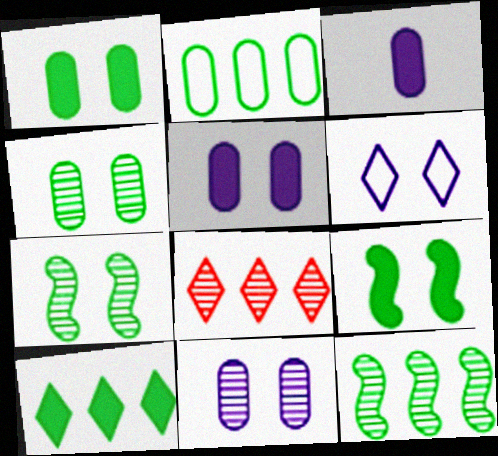[[2, 10, 12]]